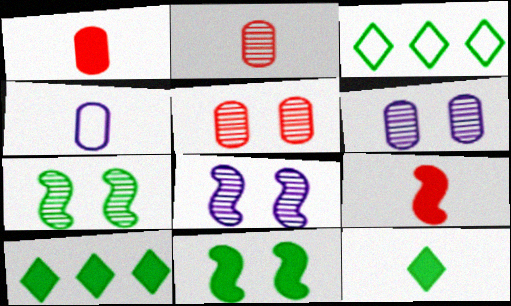[[1, 3, 8], 
[3, 6, 9]]